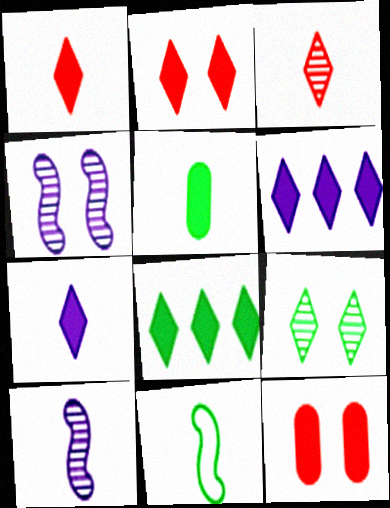[[2, 7, 8]]